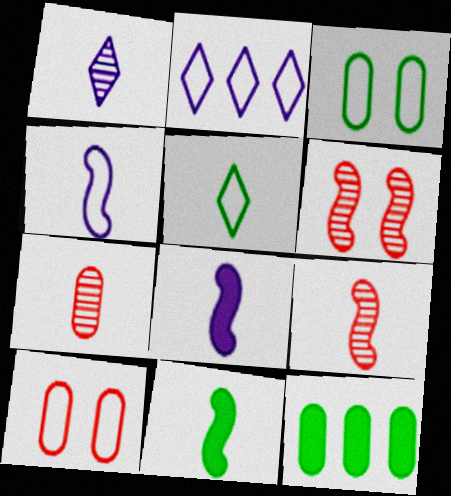[[4, 9, 11], 
[5, 7, 8]]